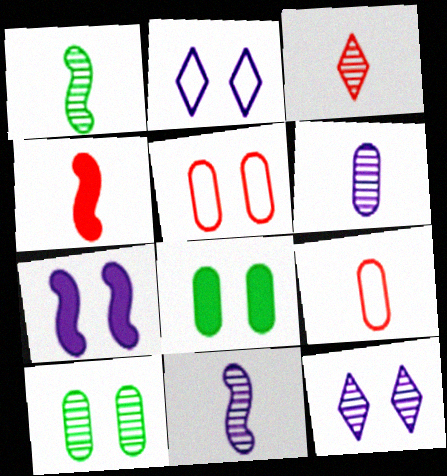[[1, 3, 6], 
[3, 4, 9]]